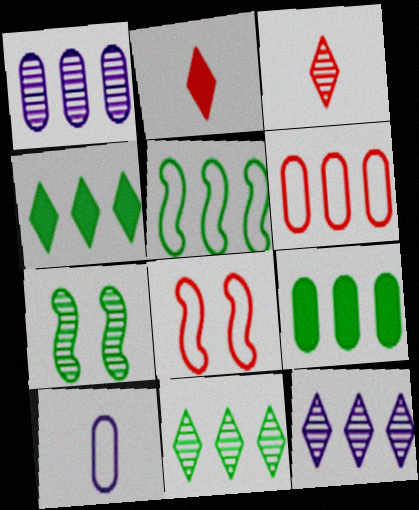[[1, 3, 7], 
[1, 6, 9], 
[5, 9, 11]]